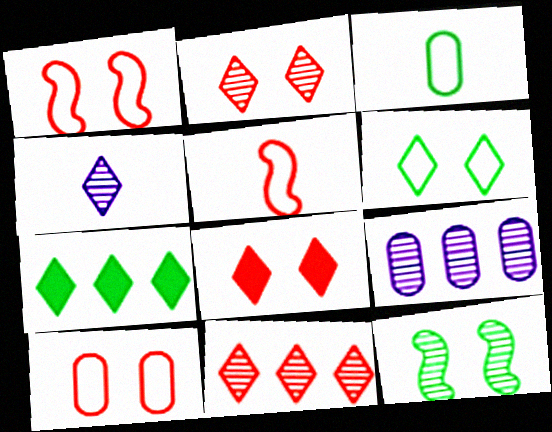[[3, 7, 12]]